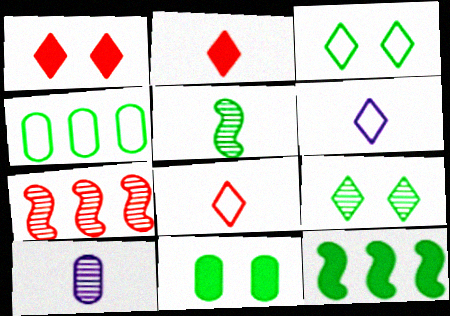[[6, 7, 11], 
[7, 9, 10]]